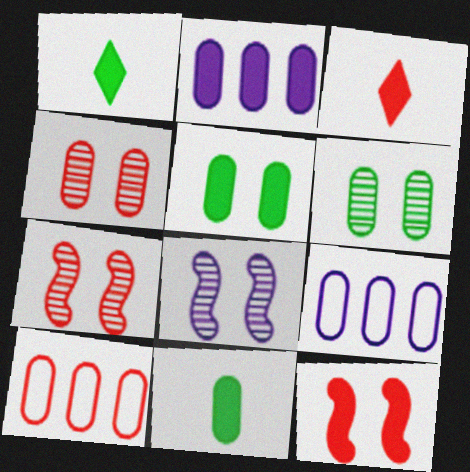[[1, 2, 12], 
[1, 7, 9], 
[1, 8, 10], 
[3, 7, 10], 
[4, 9, 11]]